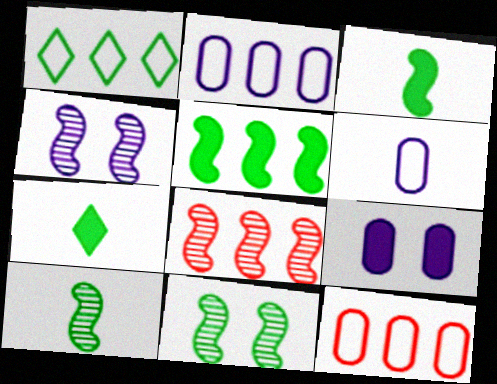[[4, 7, 12], 
[4, 8, 10]]